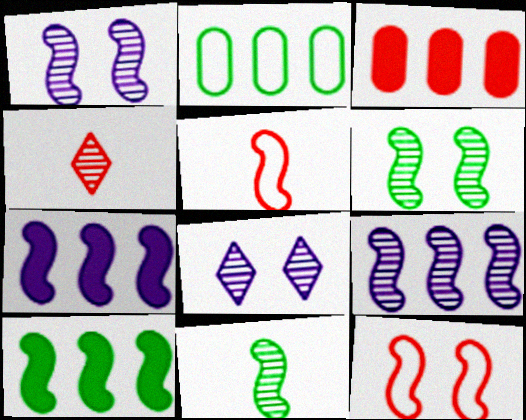[[1, 5, 10], 
[3, 4, 12], 
[5, 6, 7], 
[7, 11, 12]]